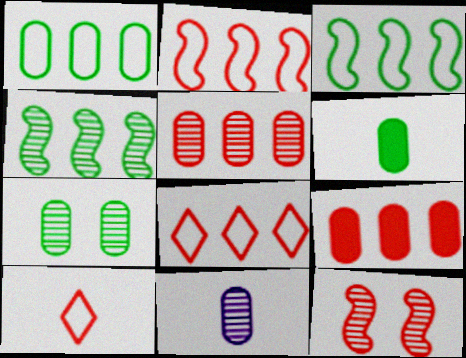[[1, 6, 7], 
[5, 7, 11], 
[9, 10, 12]]